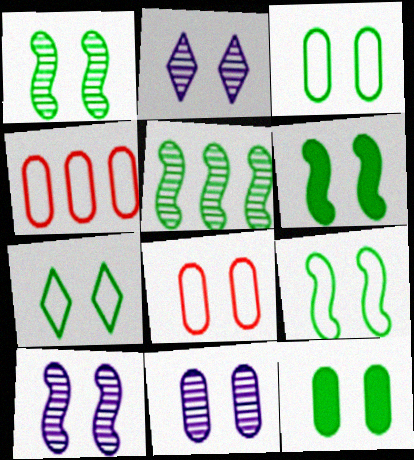[[1, 6, 9], 
[1, 7, 12], 
[2, 6, 8], 
[2, 10, 11], 
[3, 7, 9], 
[8, 11, 12]]